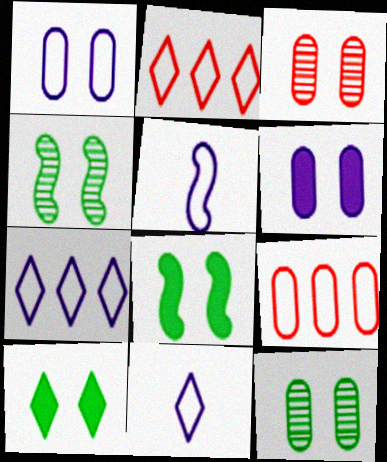[[1, 5, 7]]